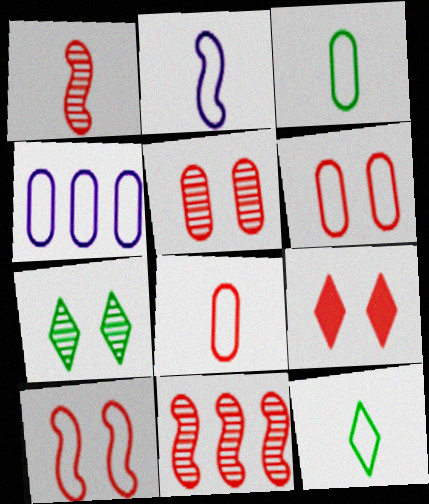[[2, 8, 12], 
[3, 4, 6], 
[4, 10, 12], 
[5, 9, 10], 
[8, 9, 11]]